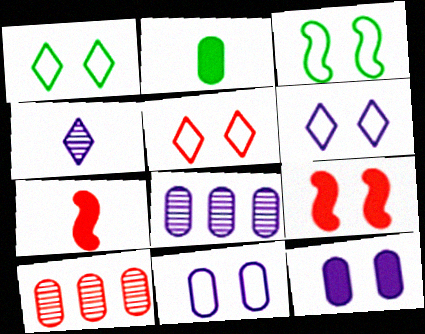[[1, 5, 6], 
[1, 7, 8], 
[2, 10, 11], 
[3, 5, 11], 
[5, 7, 10]]